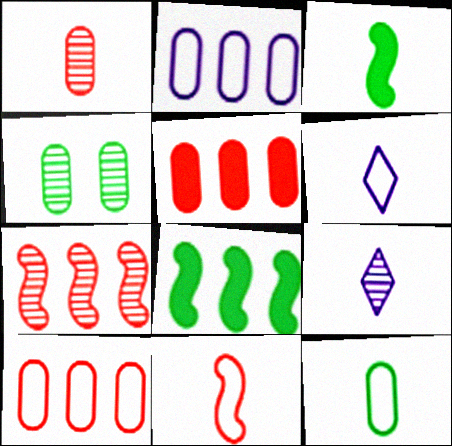[[1, 3, 6], 
[4, 7, 9], 
[6, 11, 12]]